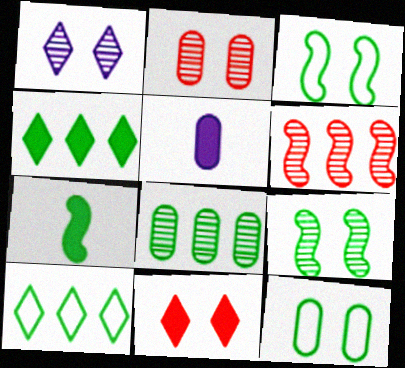[[1, 2, 9]]